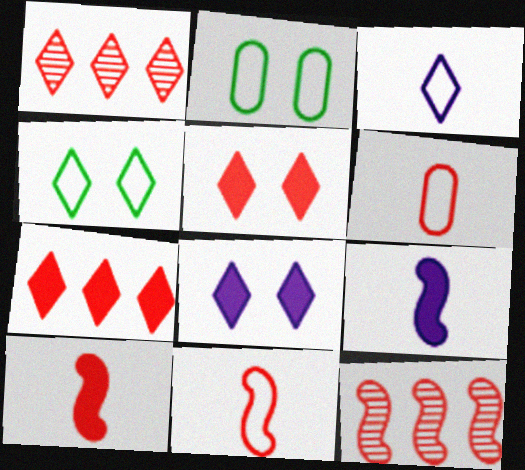[[1, 2, 9], 
[5, 6, 12]]